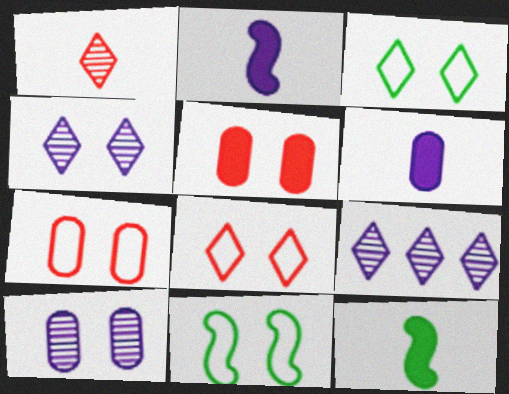[[4, 5, 11], 
[7, 9, 12]]